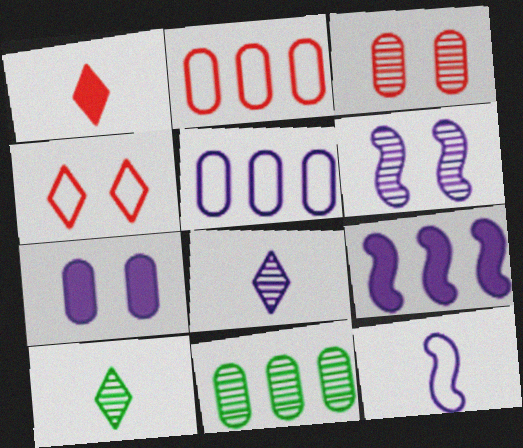[[6, 9, 12]]